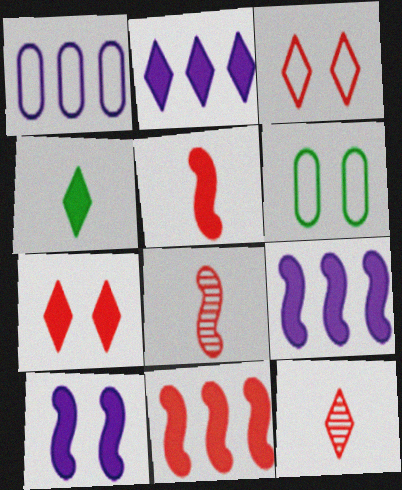[[2, 4, 7], 
[2, 6, 8], 
[6, 9, 12]]